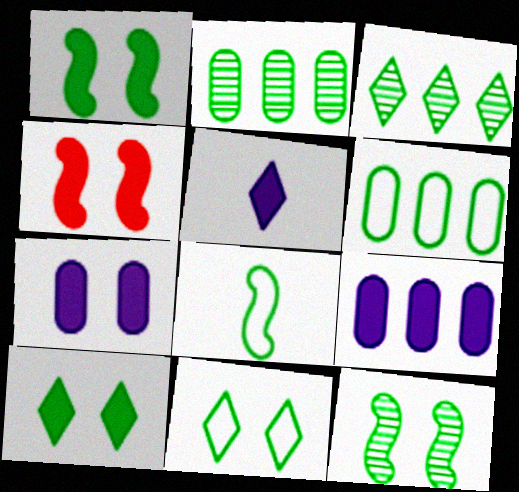[[2, 8, 10], 
[4, 7, 10], 
[6, 8, 11]]